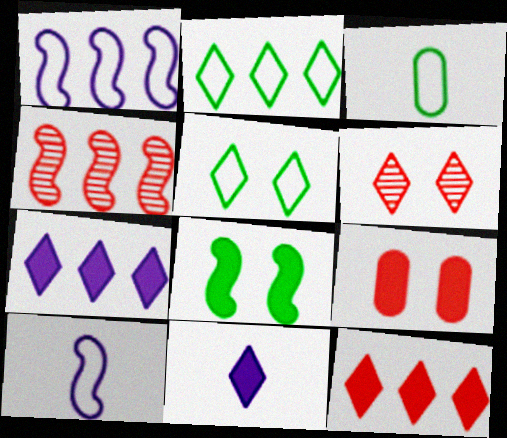[[2, 6, 11], 
[4, 8, 10]]